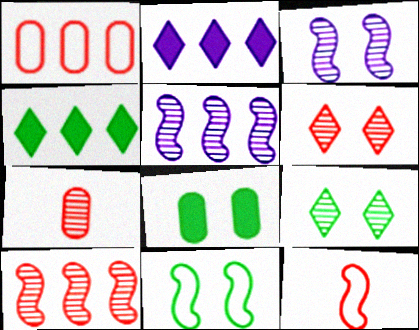[[1, 4, 5], 
[2, 7, 11], 
[5, 7, 9], 
[6, 7, 10], 
[8, 9, 11]]